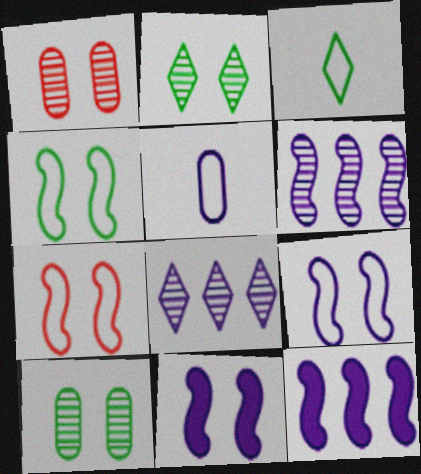[[1, 3, 12], 
[4, 7, 9], 
[5, 8, 11]]